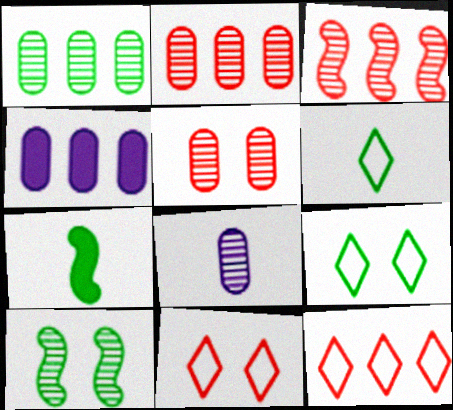[[1, 5, 8], 
[1, 7, 9]]